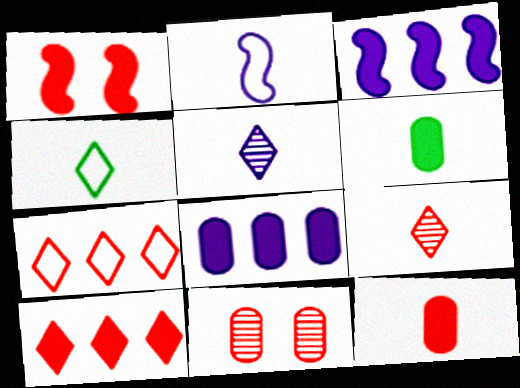[[1, 10, 12], 
[2, 6, 9], 
[3, 4, 11]]